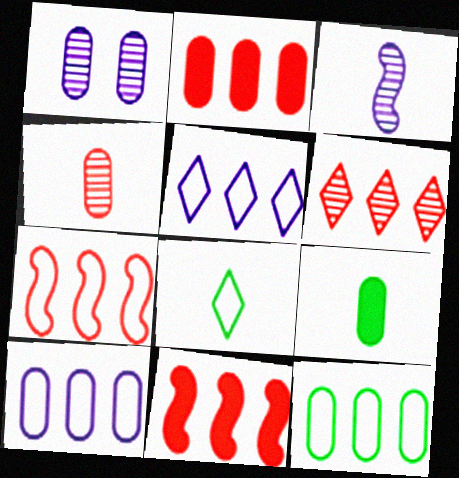[[1, 8, 11], 
[2, 6, 7], 
[5, 7, 12]]